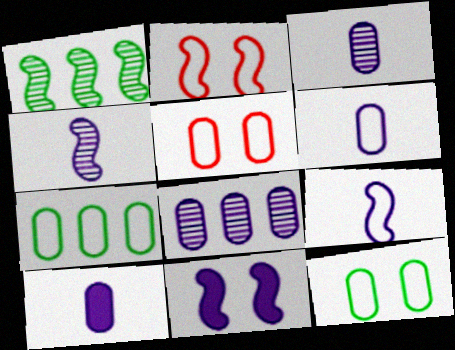[[3, 6, 10], 
[5, 6, 7]]